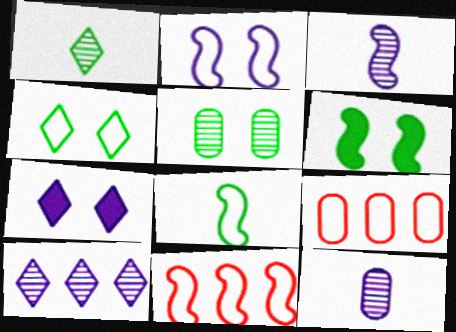[[2, 8, 11], 
[3, 6, 11], 
[4, 5, 6]]